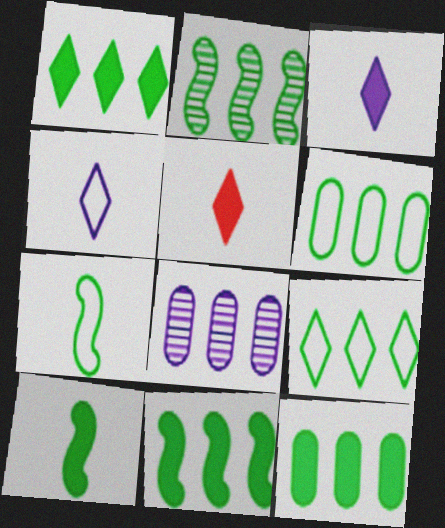[[1, 2, 6], 
[1, 11, 12], 
[2, 9, 12]]